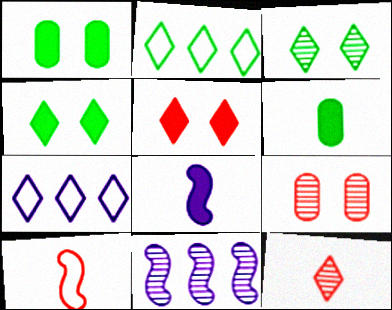[[2, 8, 9], 
[4, 7, 12]]